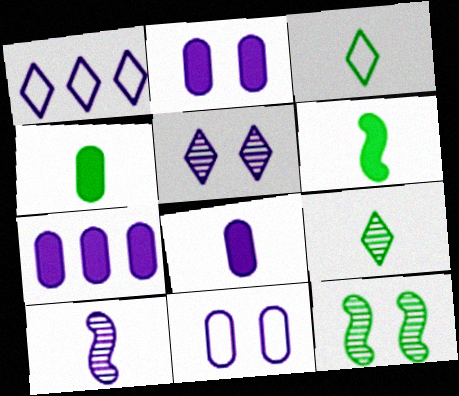[[1, 2, 10], 
[2, 7, 8]]